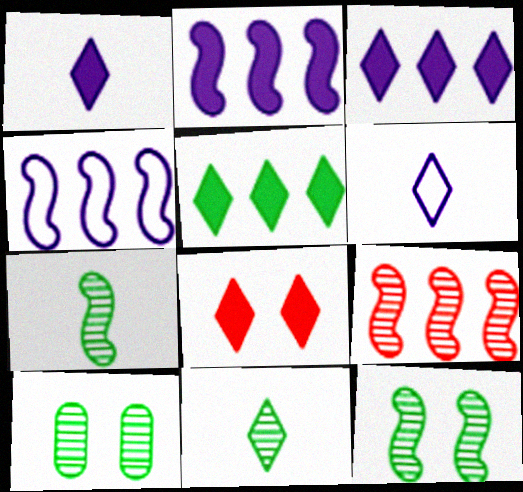[[1, 5, 8]]